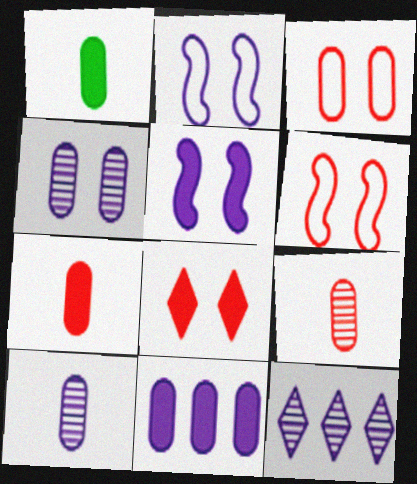[[1, 6, 12]]